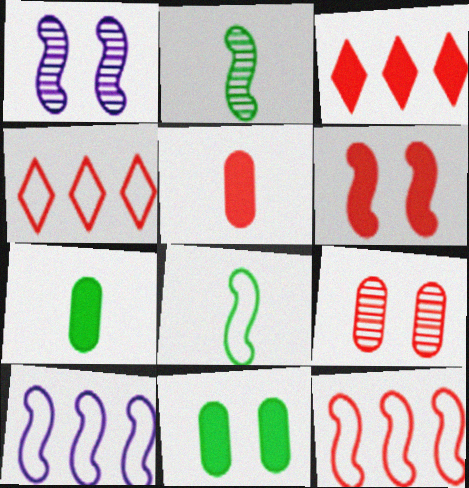[[1, 4, 7], 
[2, 6, 10], 
[3, 5, 6]]